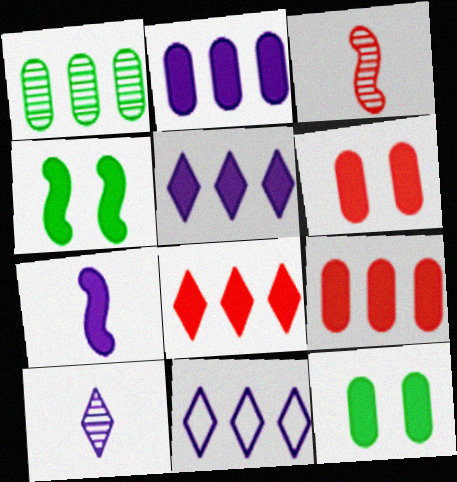[[3, 11, 12], 
[7, 8, 12]]